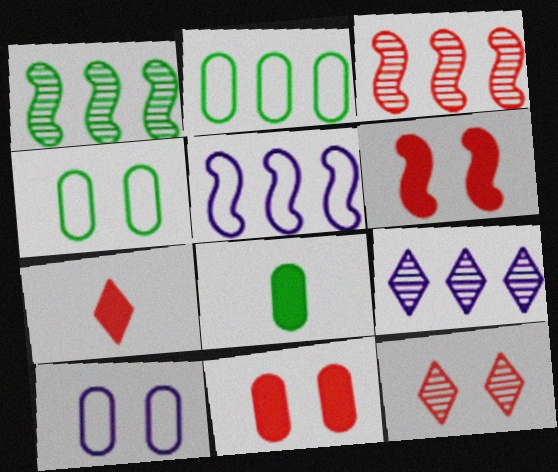[[1, 7, 10], 
[5, 8, 12]]